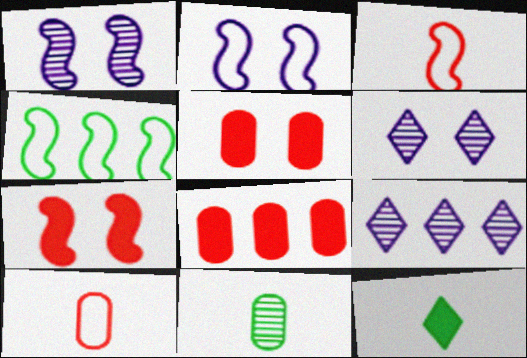[[2, 3, 4], 
[4, 8, 9]]